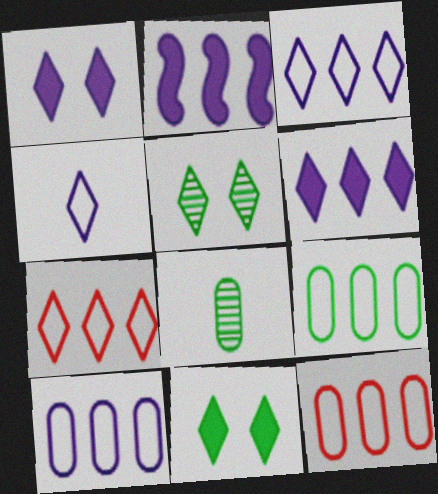[[9, 10, 12]]